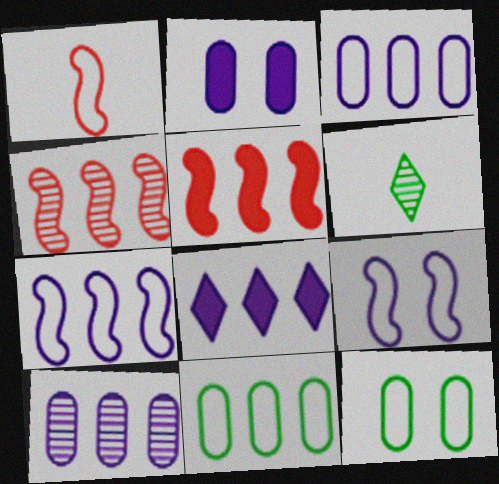[[4, 8, 11], 
[7, 8, 10]]